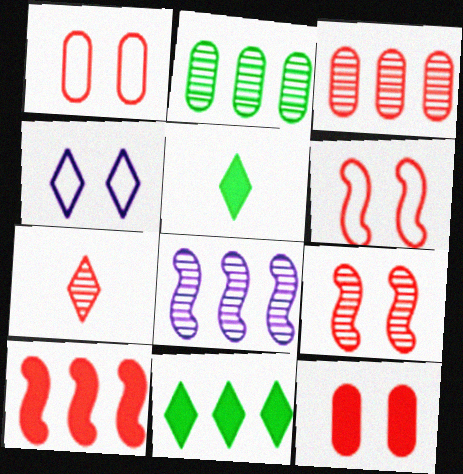[[1, 5, 8], 
[1, 7, 10], 
[3, 7, 9], 
[4, 7, 11]]